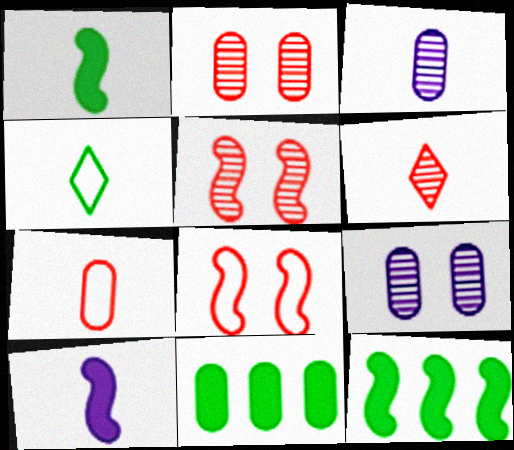[[7, 9, 11]]